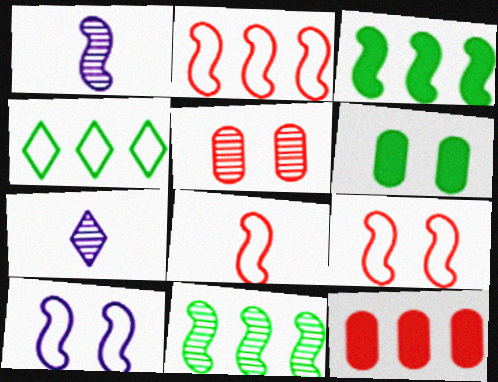[[1, 3, 9], 
[2, 6, 7], 
[2, 8, 9], 
[5, 7, 11]]